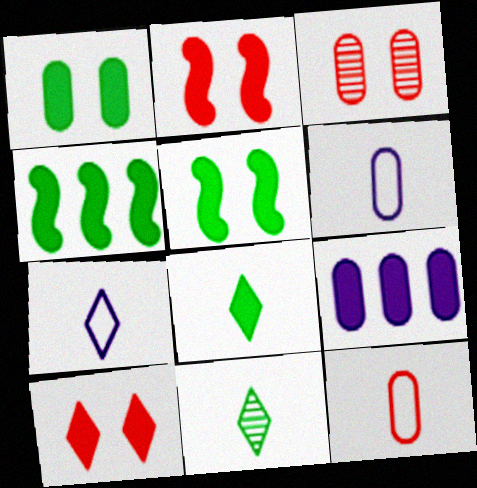[[1, 4, 8], 
[2, 8, 9], 
[3, 4, 7]]